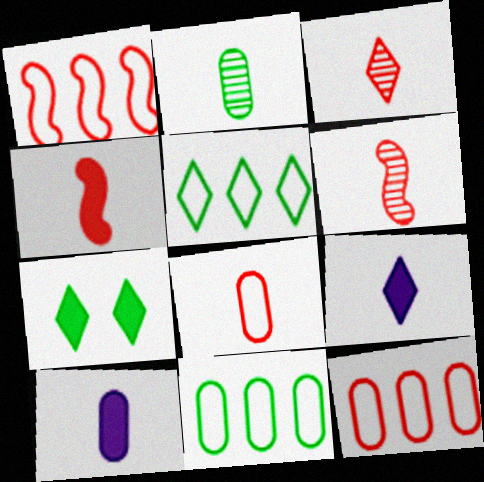[[2, 8, 10], 
[3, 4, 8]]